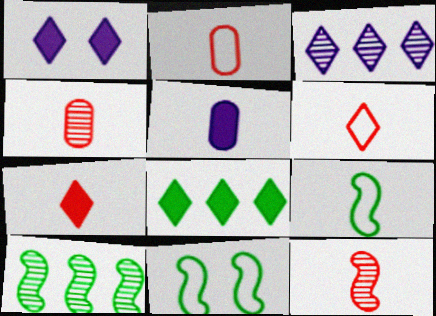[[1, 2, 10], 
[1, 7, 8], 
[2, 7, 12]]